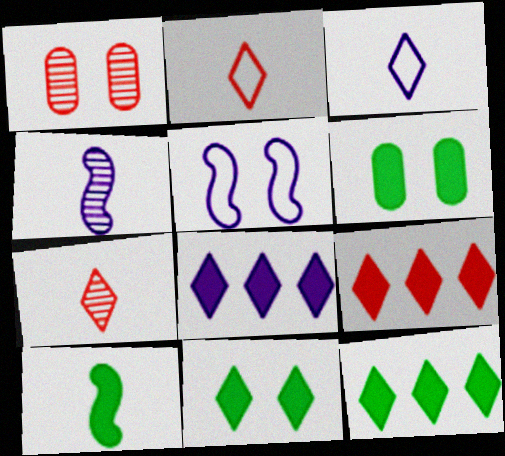[[1, 5, 11], 
[6, 10, 12], 
[8, 9, 12]]